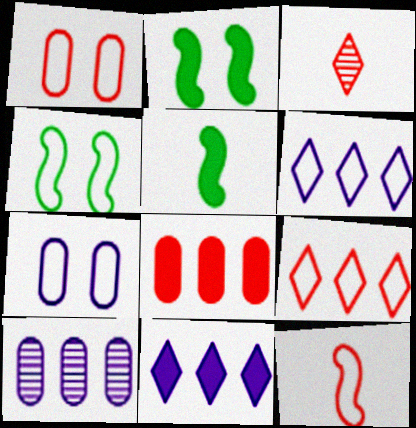[[1, 9, 12]]